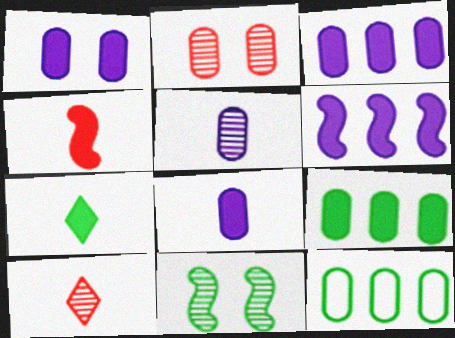[[1, 3, 8], 
[2, 8, 12], 
[4, 7, 8], 
[7, 11, 12]]